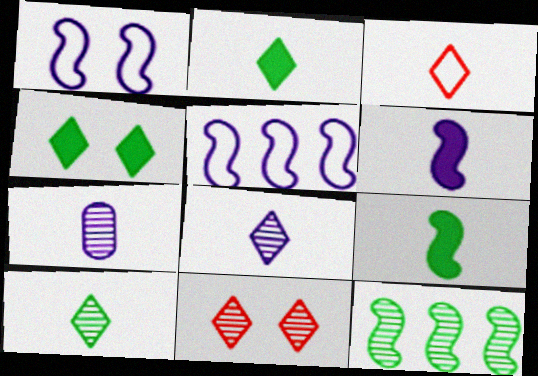[[2, 3, 8], 
[3, 7, 9], 
[7, 11, 12]]